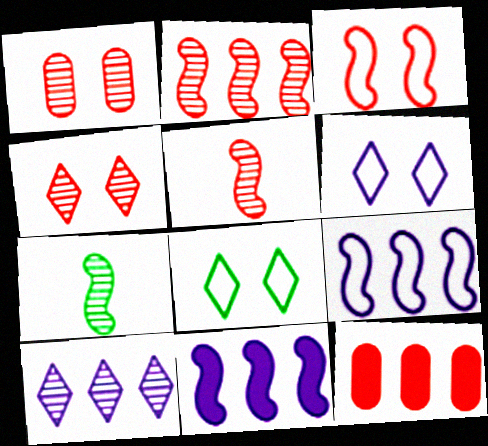[[1, 7, 10], 
[3, 7, 11], 
[6, 7, 12]]